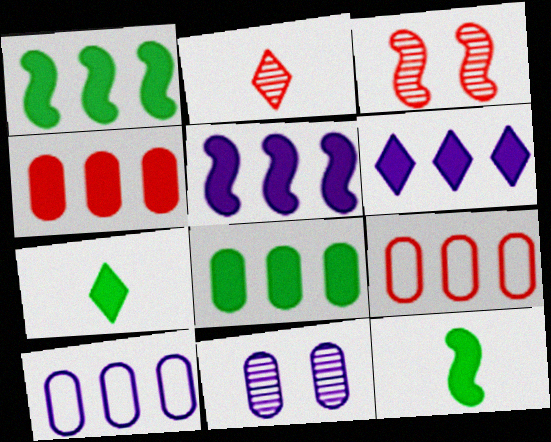[[1, 4, 6], 
[3, 7, 10]]